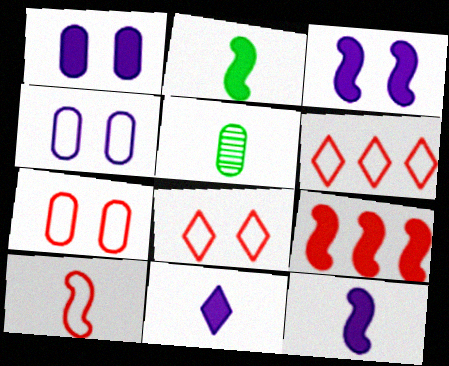[[2, 3, 9], 
[3, 5, 6], 
[5, 10, 11], 
[6, 7, 10]]